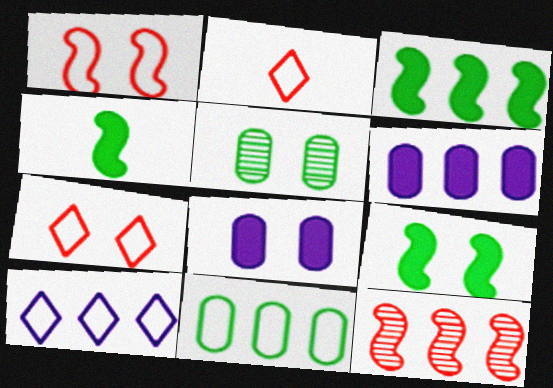[[3, 4, 9]]